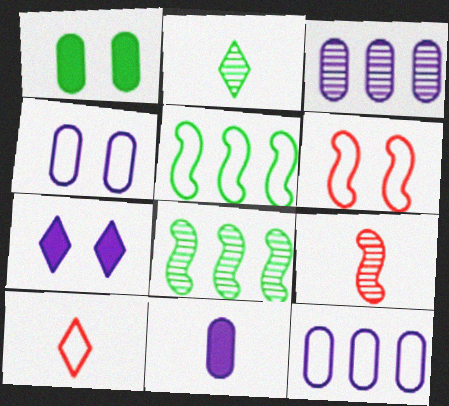[[1, 2, 5], 
[3, 4, 11], 
[4, 5, 10]]